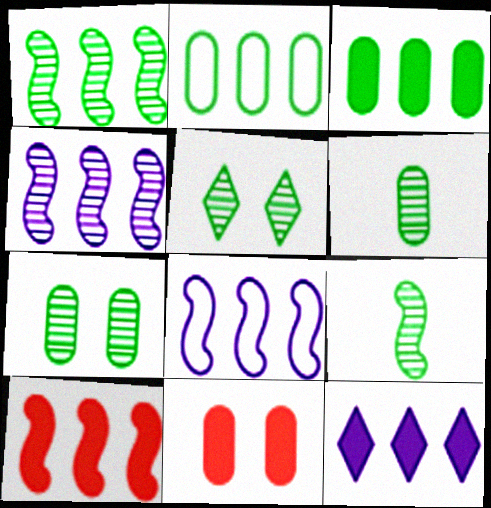[[1, 5, 6], 
[1, 8, 10], 
[3, 10, 12]]